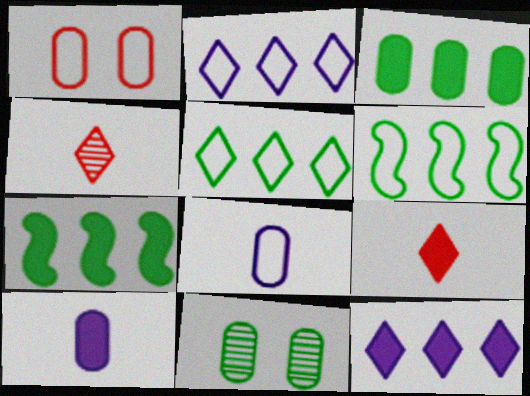[]